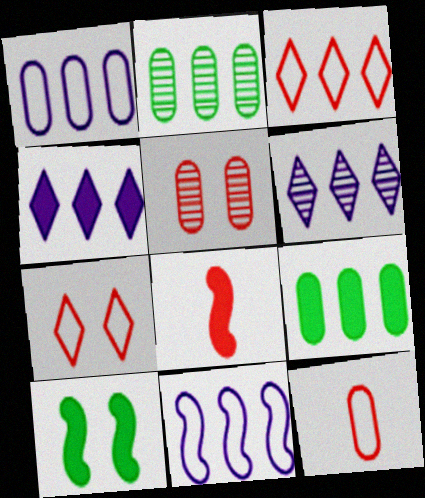[[3, 5, 8], 
[6, 10, 12]]